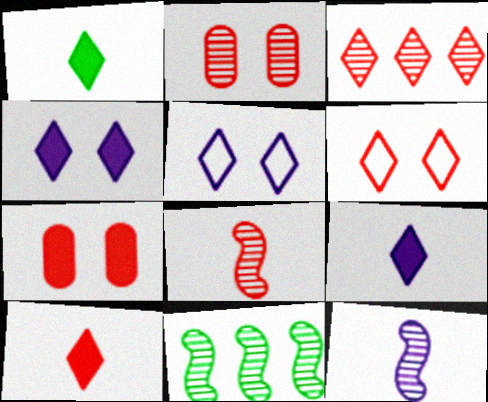[[1, 3, 5], 
[1, 9, 10], 
[2, 3, 8], 
[3, 6, 10]]